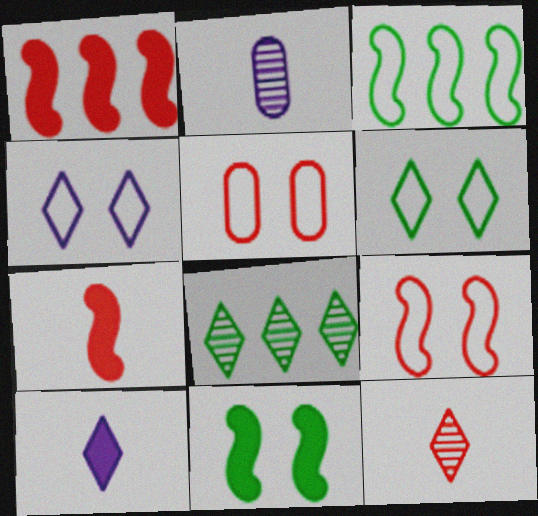[[1, 2, 6], 
[1, 5, 12]]